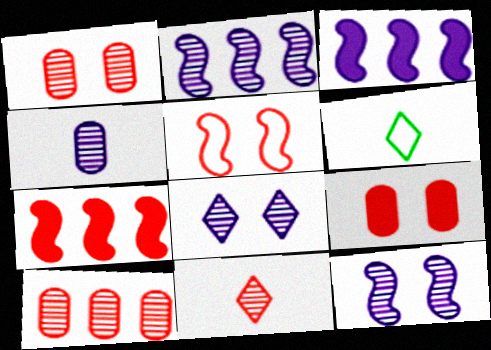[[1, 3, 6], 
[2, 4, 8], 
[2, 6, 9]]